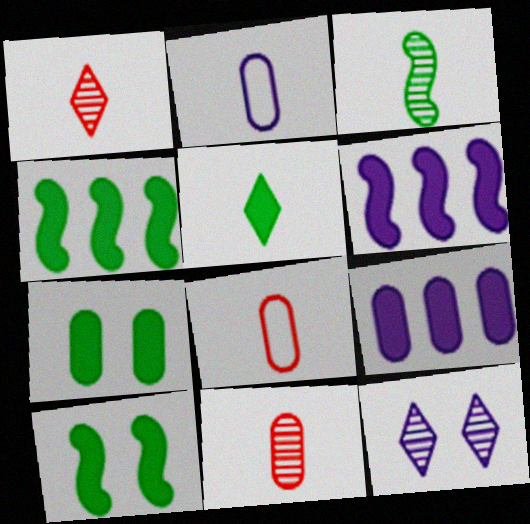[[2, 6, 12], 
[4, 5, 7], 
[4, 8, 12]]